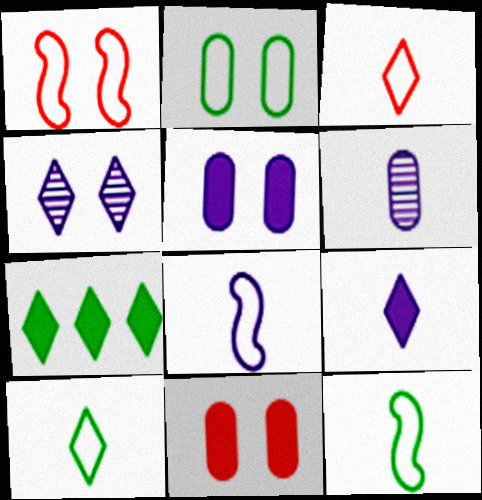[[1, 6, 7], 
[3, 4, 7], 
[6, 8, 9]]